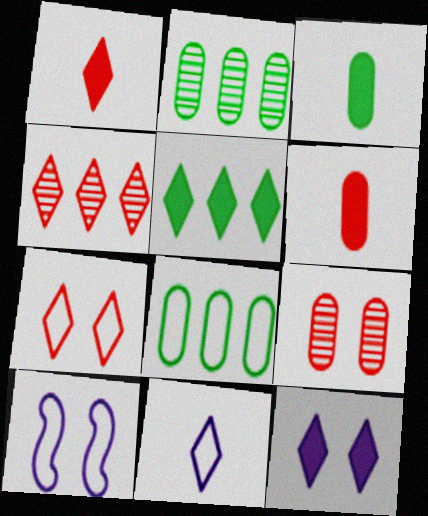[[1, 2, 10], 
[1, 4, 7], 
[1, 5, 12], 
[3, 4, 10]]